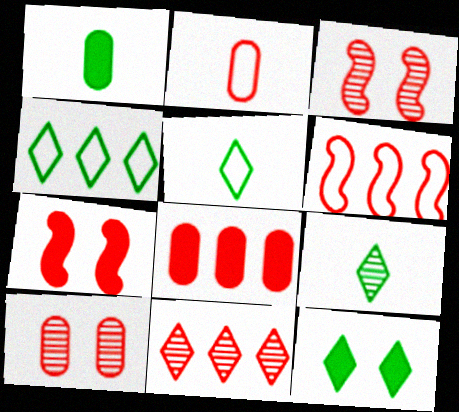[[2, 7, 11], 
[2, 8, 10], 
[4, 9, 12], 
[6, 8, 11]]